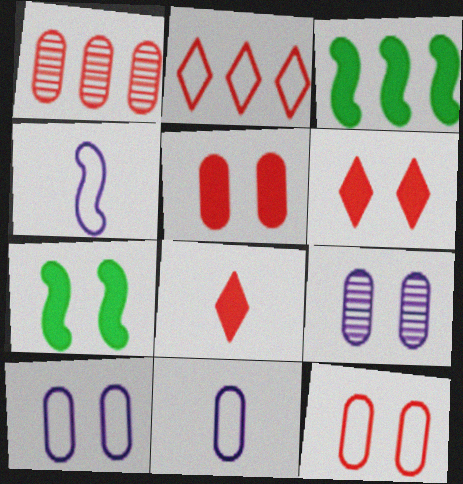[]